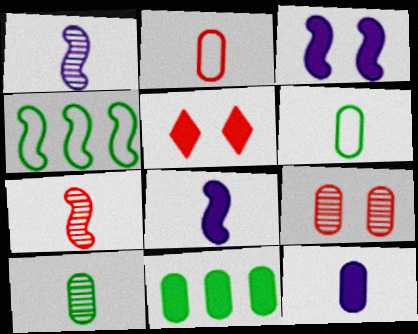[[2, 10, 12], 
[3, 4, 7], 
[5, 8, 11]]